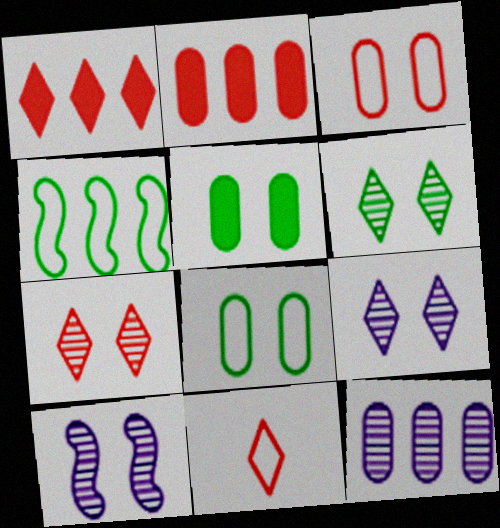[[1, 4, 12], 
[1, 7, 11], 
[6, 7, 9]]